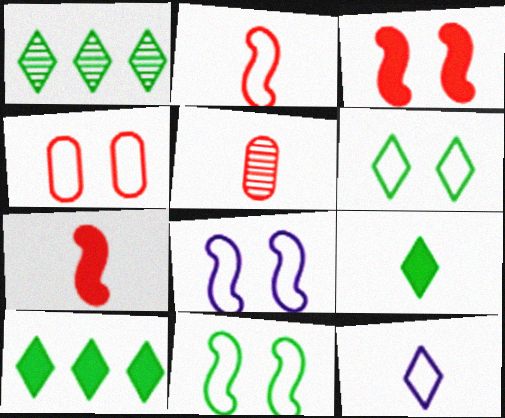[[1, 6, 9], 
[4, 6, 8], 
[5, 8, 10]]